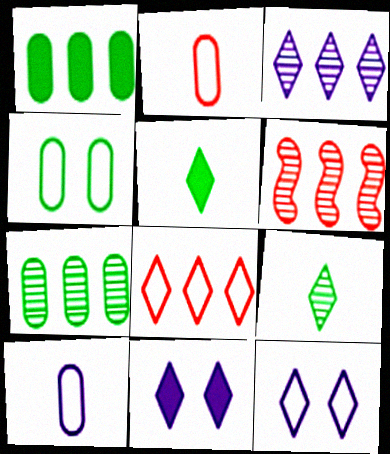[[3, 6, 7], 
[8, 9, 11]]